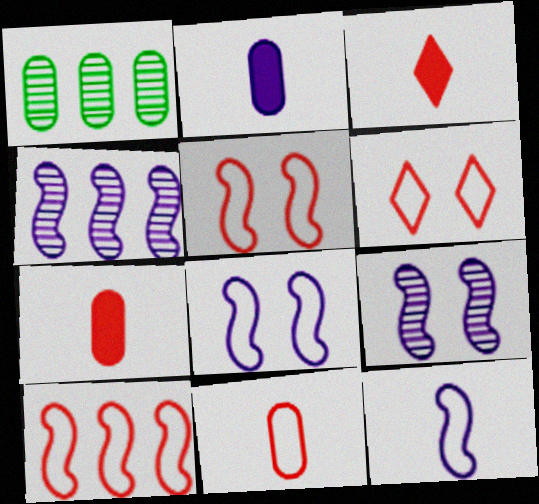[[1, 3, 8], 
[6, 10, 11]]